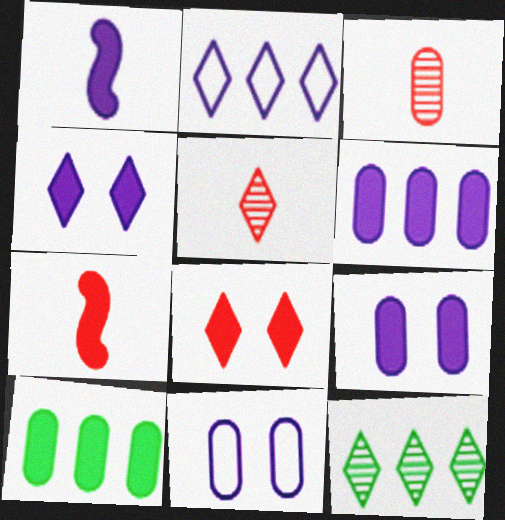[[1, 4, 6], 
[1, 8, 10], 
[3, 10, 11], 
[4, 7, 10], 
[7, 11, 12]]